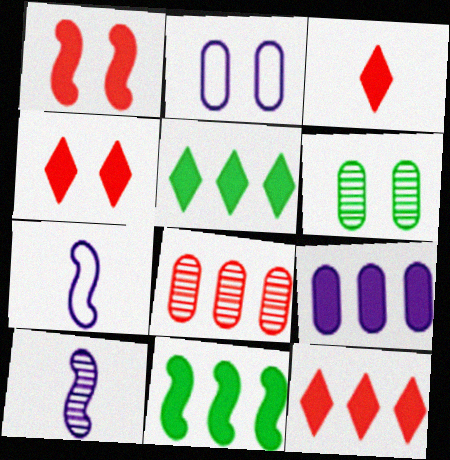[[3, 4, 12], 
[6, 7, 12], 
[9, 11, 12]]